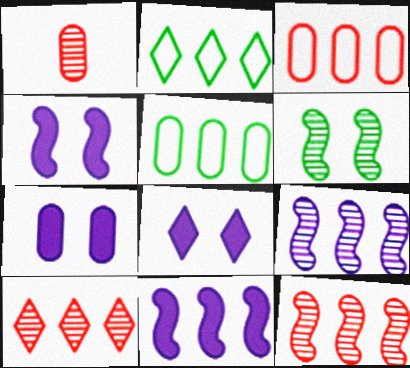[[1, 2, 4], 
[1, 5, 7], 
[4, 7, 8], 
[5, 10, 11]]